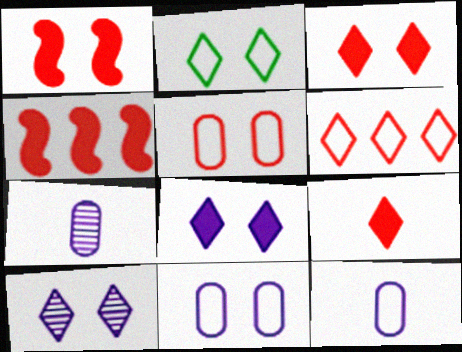[[2, 3, 10], 
[2, 4, 7]]